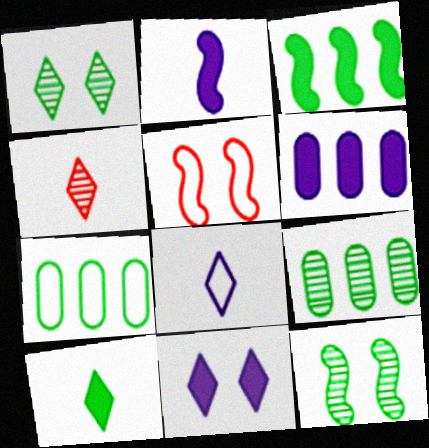[[2, 6, 11], 
[4, 8, 10], 
[5, 7, 8], 
[7, 10, 12]]